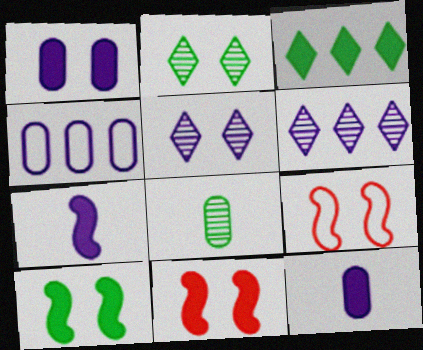[[1, 2, 9], 
[3, 11, 12], 
[4, 5, 7]]